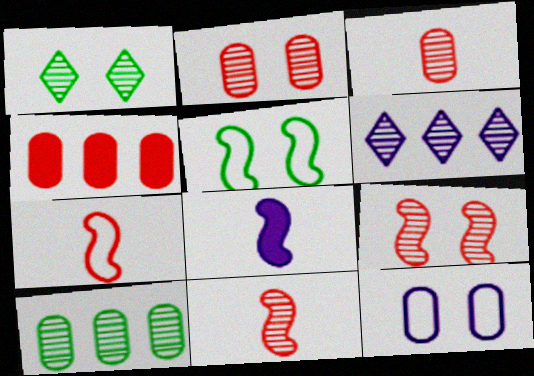[[6, 8, 12]]